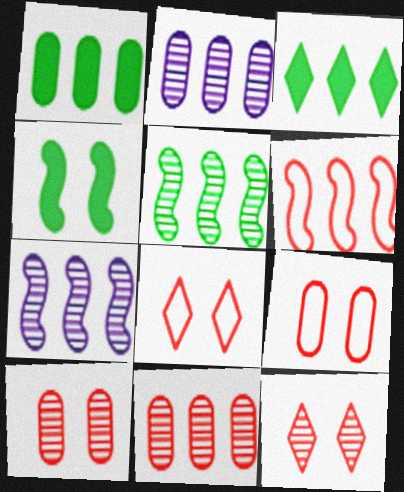[[2, 3, 6]]